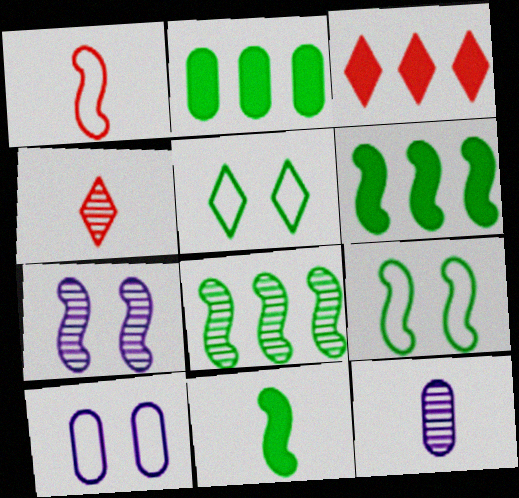[[1, 6, 7], 
[3, 9, 12], 
[4, 6, 10], 
[8, 9, 11]]